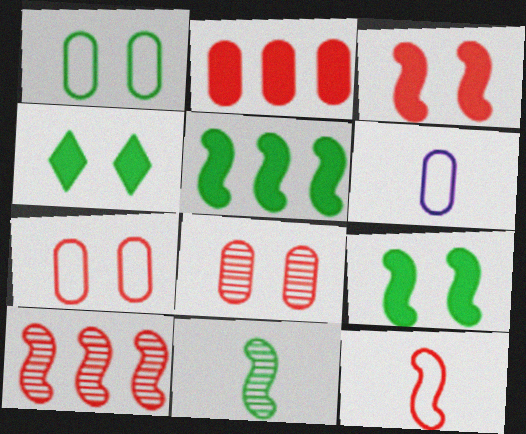[[3, 10, 12], 
[4, 6, 10]]